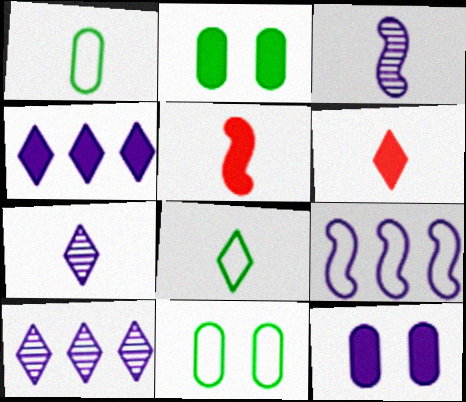[[1, 3, 6], 
[1, 5, 7], 
[2, 4, 5], 
[5, 10, 11], 
[6, 7, 8], 
[7, 9, 12]]